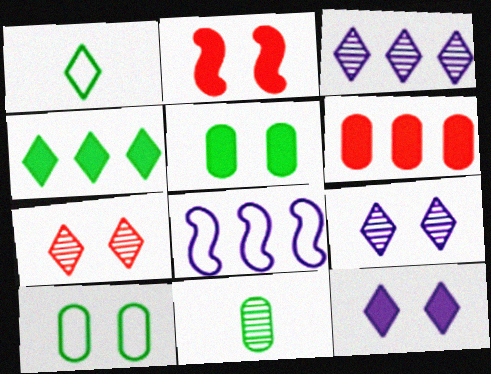[[2, 5, 12], 
[2, 9, 10]]